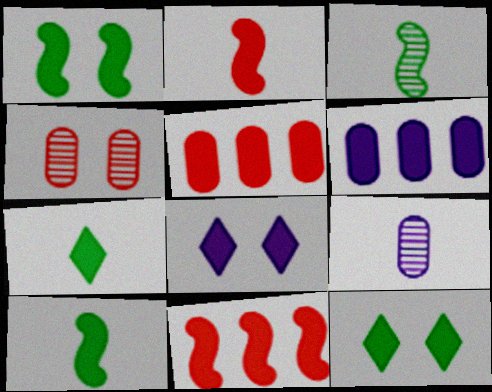[[2, 6, 12], 
[5, 8, 10]]